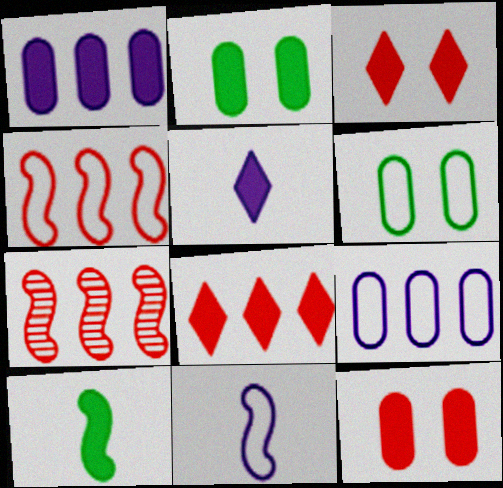[[1, 3, 10], 
[5, 6, 7]]